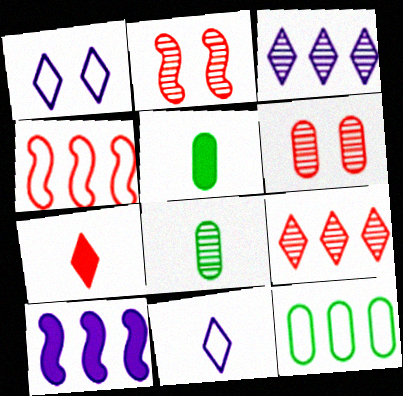[[2, 3, 8], 
[4, 6, 7], 
[9, 10, 12]]